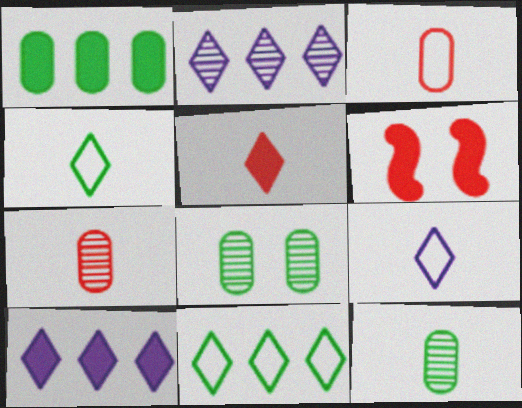[]